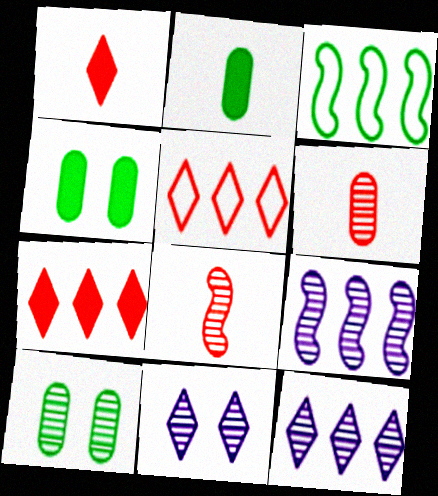[[8, 10, 12]]